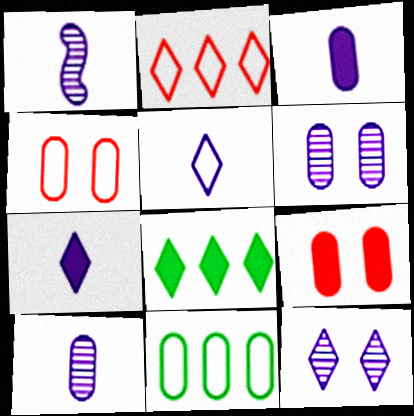[[1, 3, 5], 
[1, 4, 8], 
[9, 10, 11]]